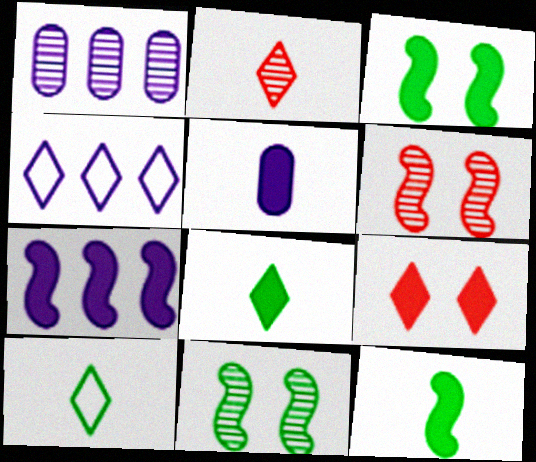[[1, 2, 11], 
[1, 4, 7]]